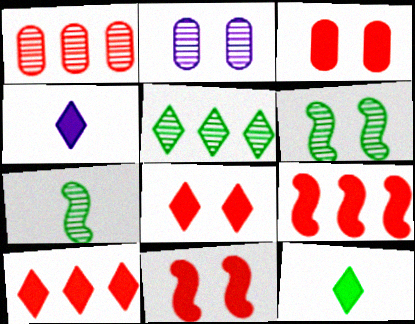[[3, 8, 11]]